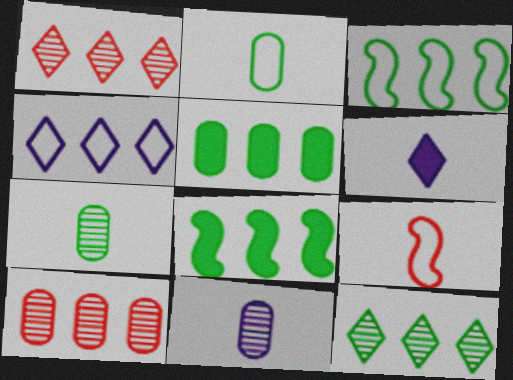[[3, 5, 12], 
[4, 8, 10], 
[6, 7, 9]]